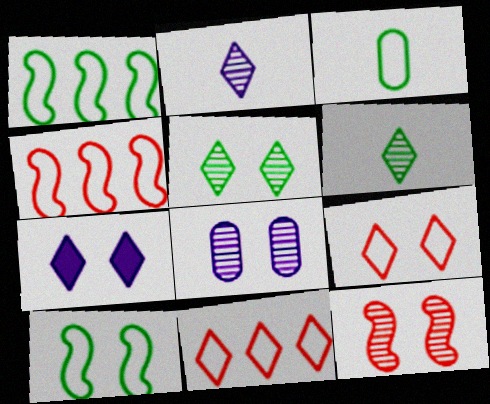[[5, 7, 9], 
[5, 8, 12], 
[6, 7, 11]]